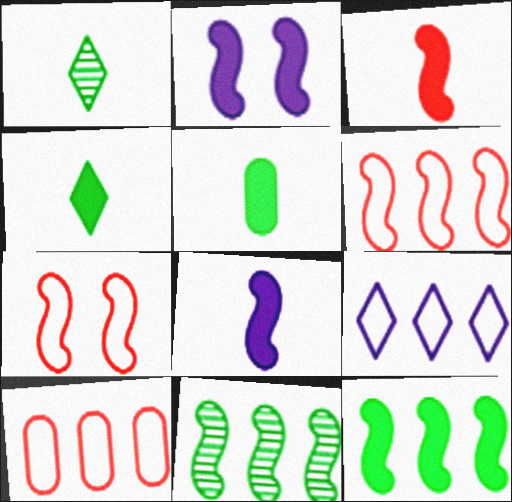[[1, 2, 10], 
[2, 3, 12], 
[7, 8, 11]]